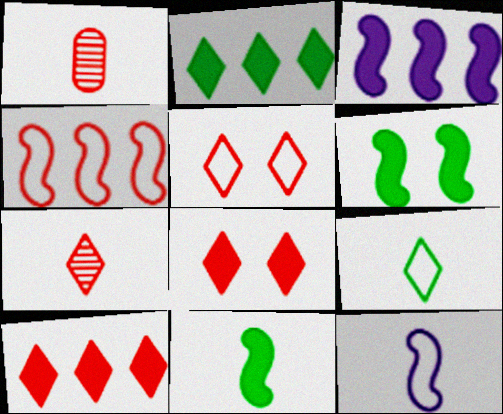[[1, 4, 8], 
[5, 7, 10]]